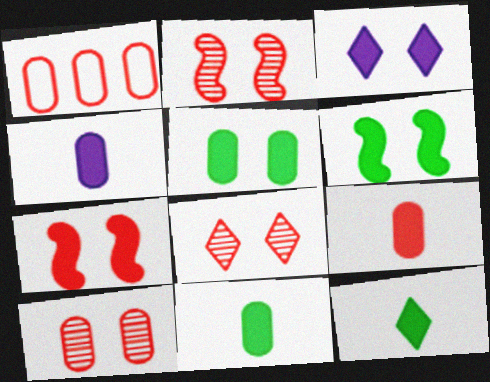[[1, 9, 10], 
[2, 8, 10], 
[3, 5, 7], 
[4, 9, 11]]